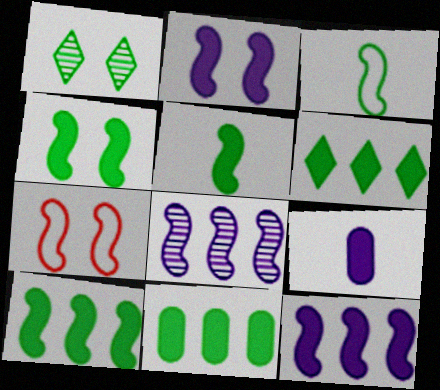[[1, 3, 11], 
[4, 5, 10], 
[5, 7, 8], 
[6, 10, 11]]